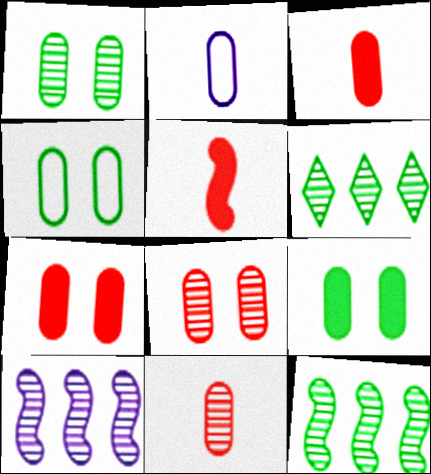[[1, 4, 9]]